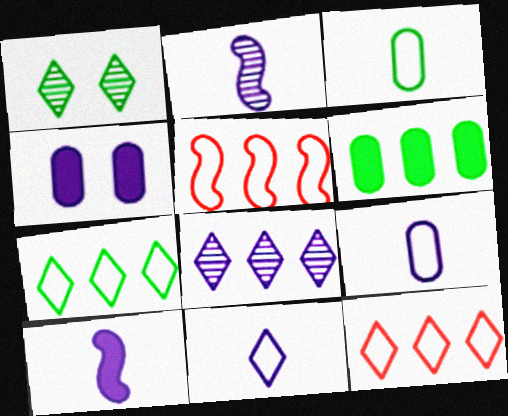[[5, 6, 8]]